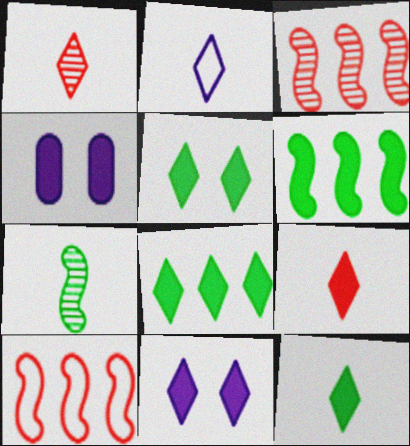[[1, 2, 12], 
[4, 6, 9], 
[5, 8, 12], 
[8, 9, 11]]